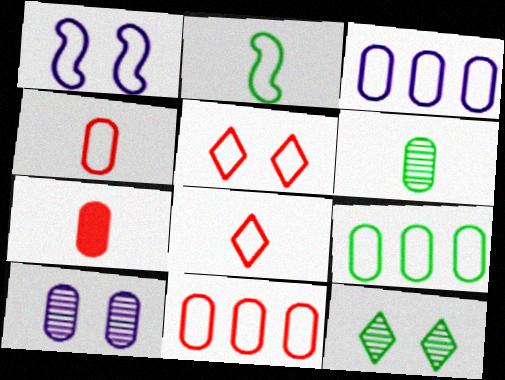[[1, 8, 9], 
[2, 3, 5], 
[3, 9, 11], 
[7, 9, 10]]